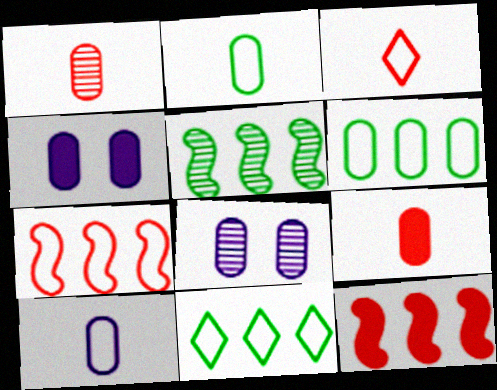[[1, 4, 6], 
[3, 4, 5], 
[6, 8, 9]]